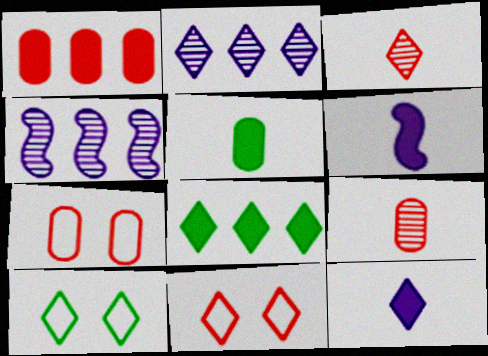[[1, 7, 9], 
[4, 5, 11]]